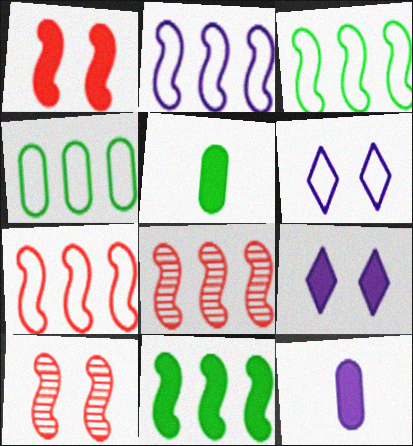[[2, 3, 7], 
[2, 8, 11], 
[5, 6, 8]]